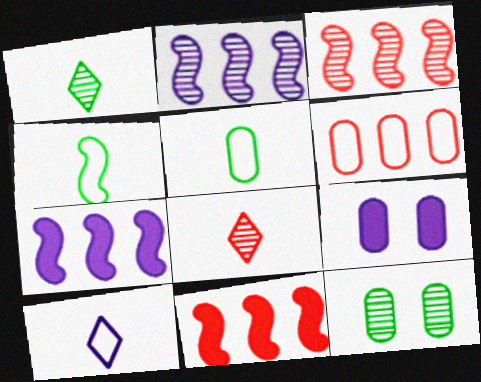[[2, 8, 12], 
[2, 9, 10], 
[10, 11, 12]]